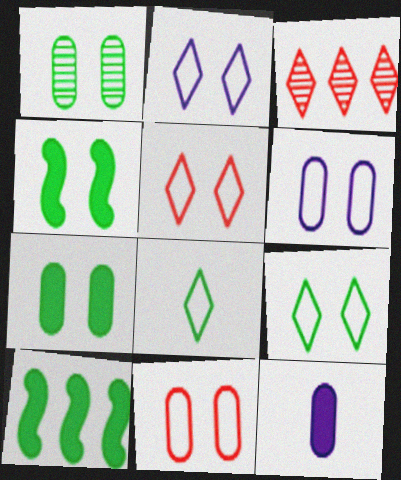[[1, 4, 9], 
[1, 8, 10], 
[2, 5, 9]]